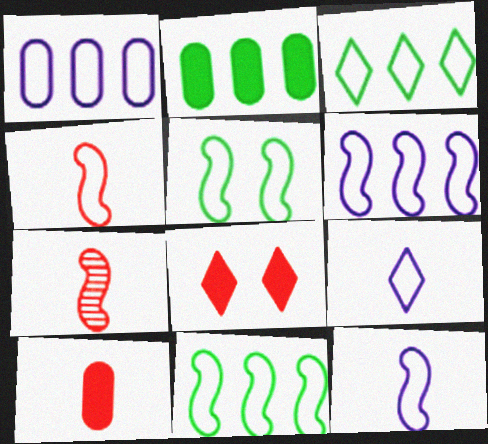[[4, 5, 6]]